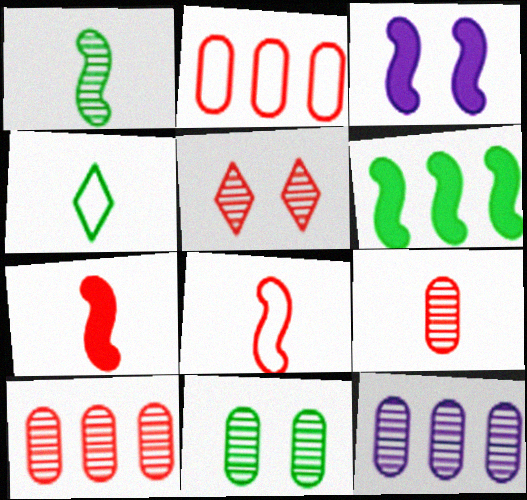[[1, 5, 12], 
[2, 5, 7], 
[3, 4, 10], 
[3, 6, 7], 
[4, 6, 11], 
[9, 11, 12]]